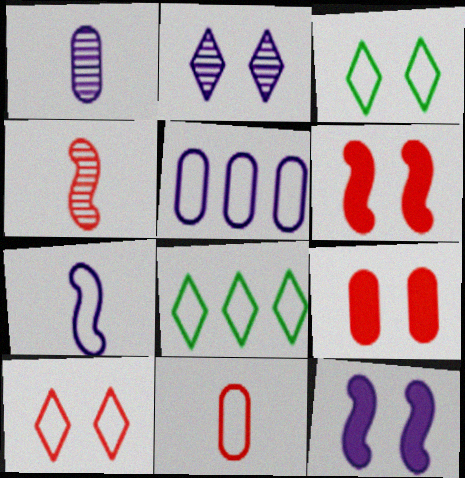[[1, 6, 8]]